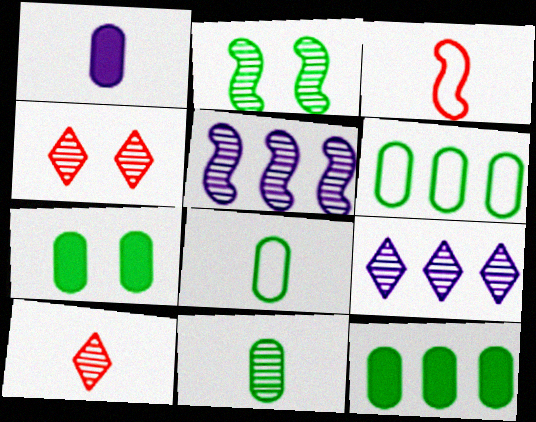[[3, 7, 9], 
[4, 5, 11], 
[6, 7, 11]]